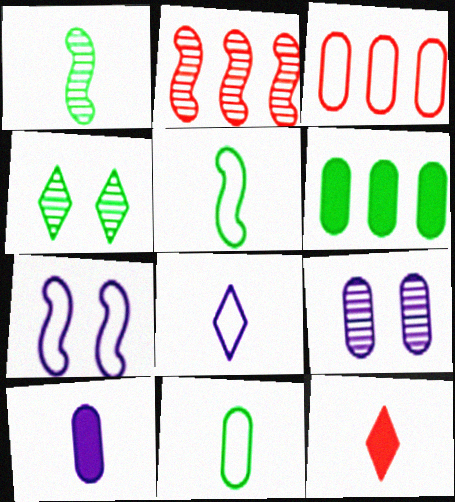[[4, 5, 6]]